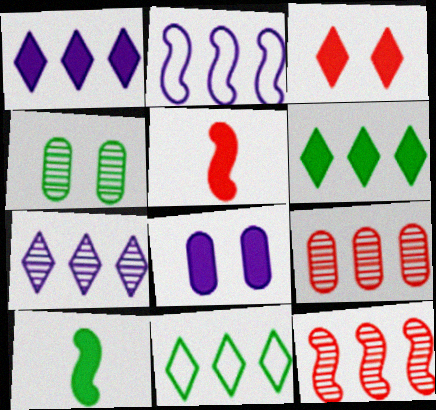[[2, 6, 9], 
[4, 10, 11], 
[5, 6, 8]]